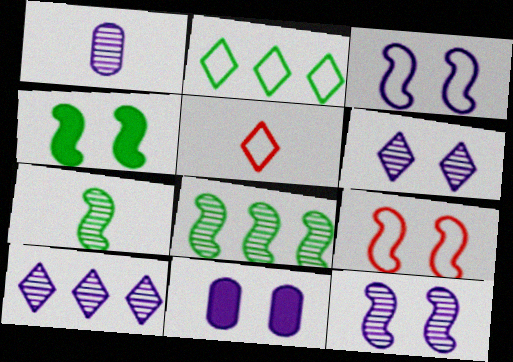[[1, 10, 12], 
[3, 6, 11], 
[4, 9, 12], 
[5, 8, 11]]